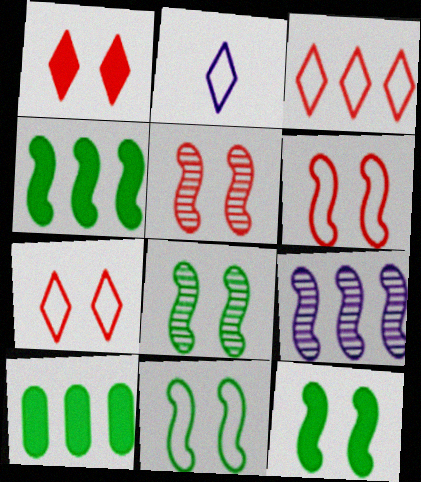[[2, 5, 10], 
[3, 9, 10], 
[8, 11, 12]]